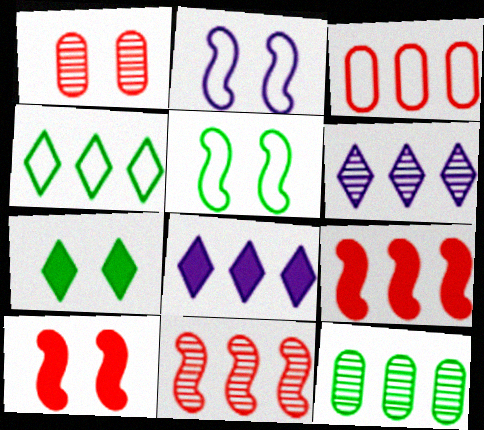[[1, 2, 7], 
[6, 11, 12]]